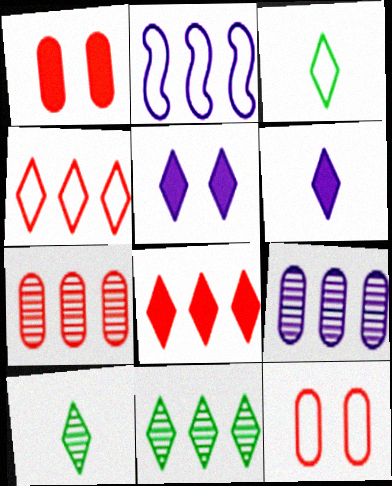[[1, 2, 10], 
[2, 3, 12], 
[4, 5, 10]]